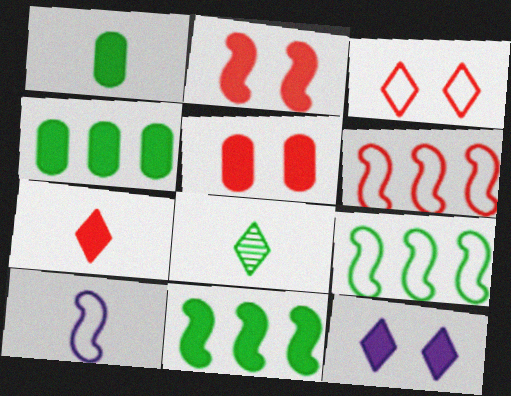[]